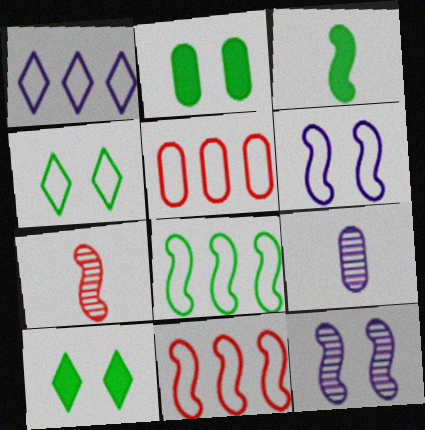[[1, 2, 7], 
[1, 5, 8], 
[2, 5, 9], 
[3, 11, 12], 
[9, 10, 11]]